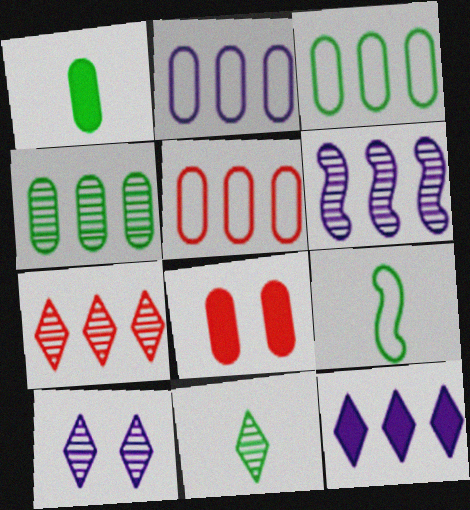[[1, 9, 11], 
[2, 3, 5], 
[2, 6, 12], 
[4, 6, 7], 
[7, 10, 11]]